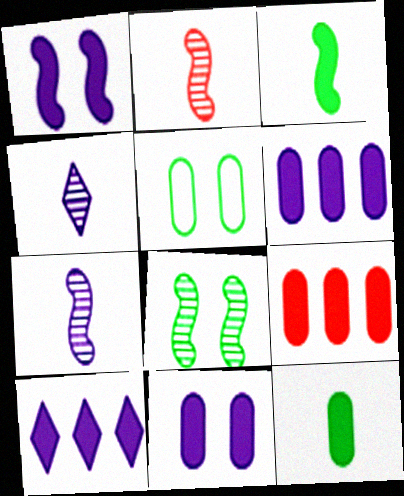[[2, 5, 10], 
[9, 11, 12]]